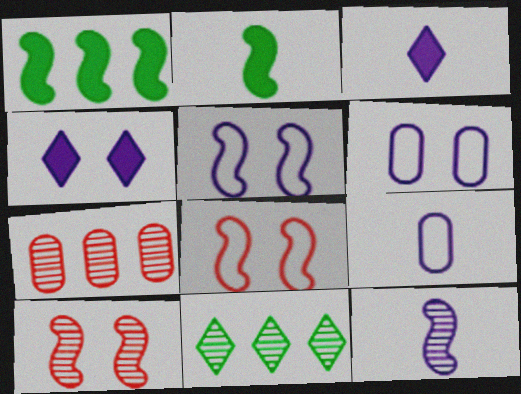[[1, 8, 12], 
[3, 9, 12]]